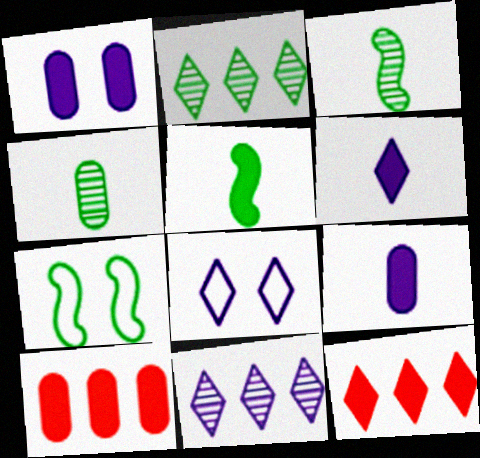[[1, 5, 12], 
[3, 8, 10], 
[6, 8, 11]]